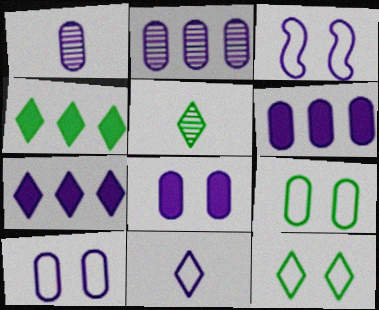[[1, 3, 7], 
[1, 6, 10], 
[4, 5, 12]]